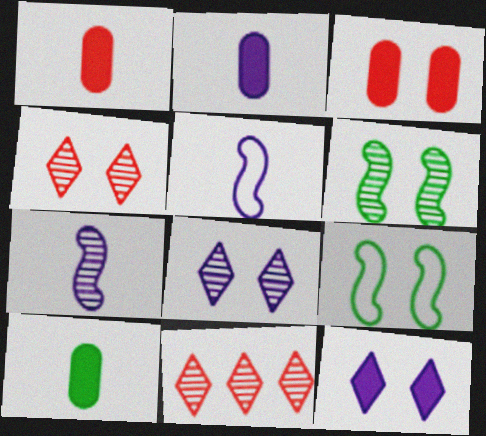[[1, 2, 10], 
[2, 9, 11], 
[3, 8, 9]]